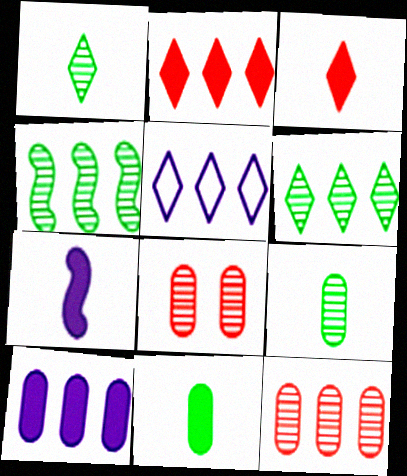[[2, 5, 6], 
[3, 7, 11]]